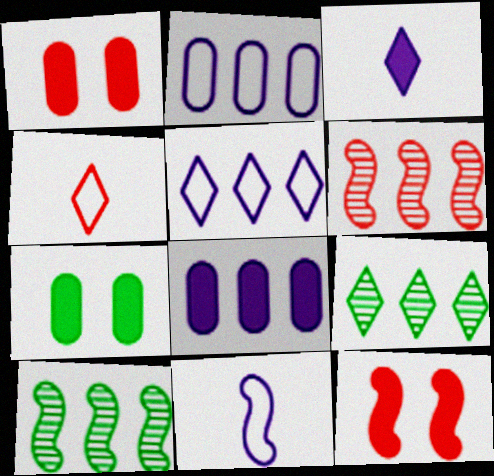[[1, 4, 6], 
[1, 9, 11], 
[10, 11, 12]]